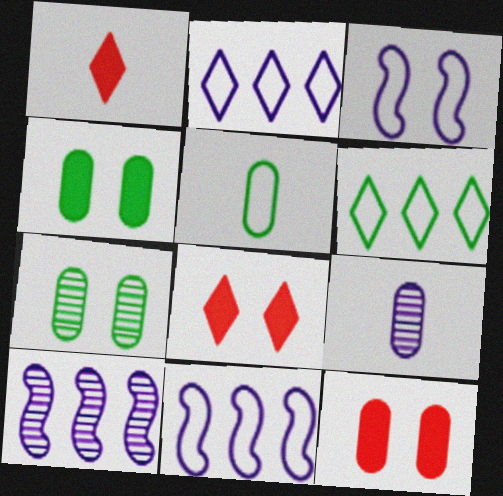[[1, 7, 11], 
[3, 7, 8], 
[5, 8, 10]]